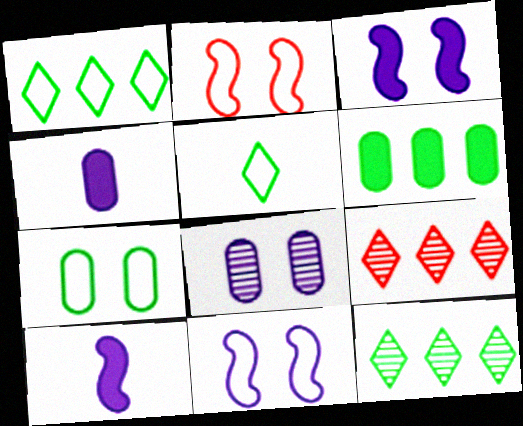[[2, 4, 12], 
[7, 9, 10]]